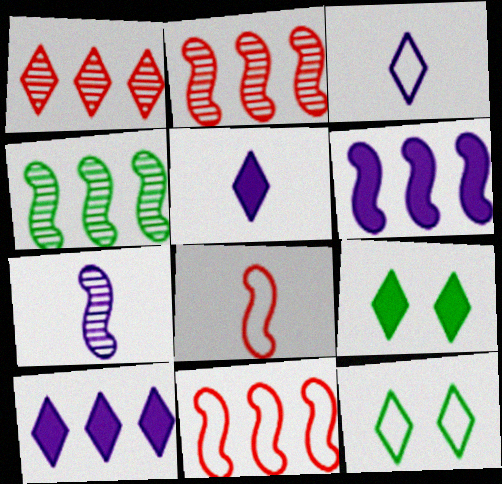[[1, 3, 9], 
[1, 5, 12], 
[4, 6, 11]]